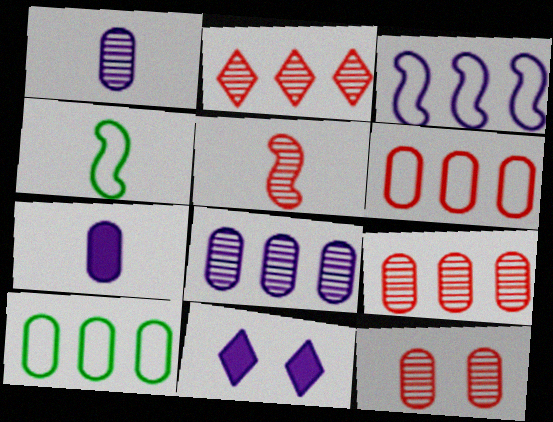[[1, 3, 11], 
[2, 5, 12], 
[4, 9, 11], 
[5, 10, 11], 
[7, 10, 12]]